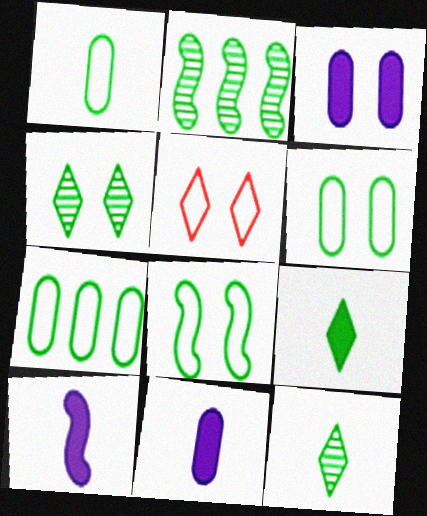[[1, 6, 7], 
[2, 5, 11], 
[2, 6, 9]]